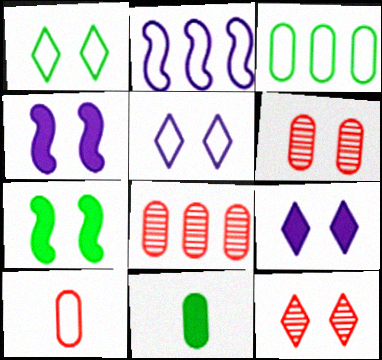[[1, 2, 10], 
[1, 4, 6], 
[1, 9, 12], 
[2, 11, 12], 
[5, 6, 7]]